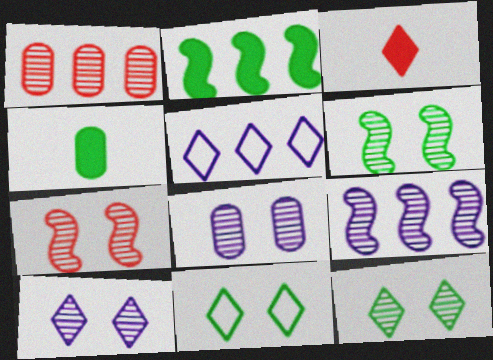[[1, 2, 5], 
[3, 5, 12], 
[4, 5, 7], 
[7, 8, 12]]